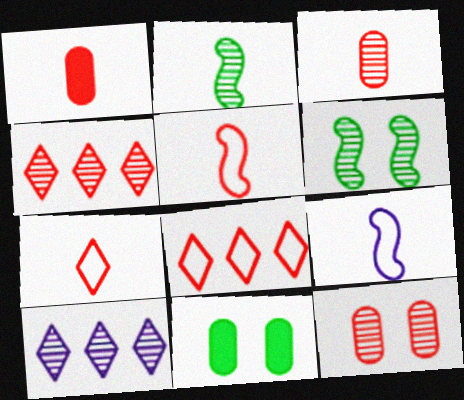[[2, 10, 12], 
[3, 6, 10], 
[4, 9, 11], 
[5, 10, 11]]